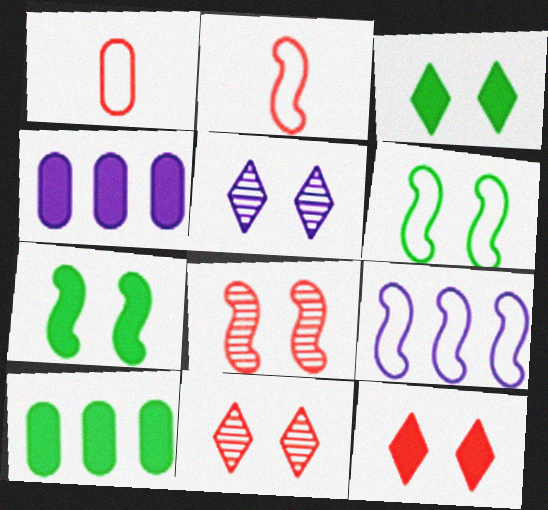[[2, 5, 10], 
[2, 6, 9]]